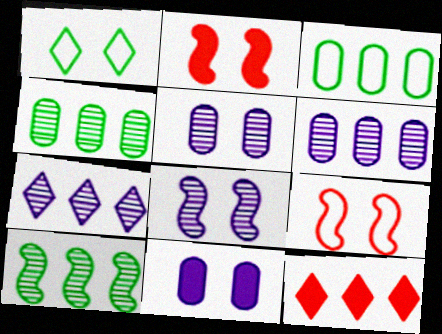[[1, 2, 5]]